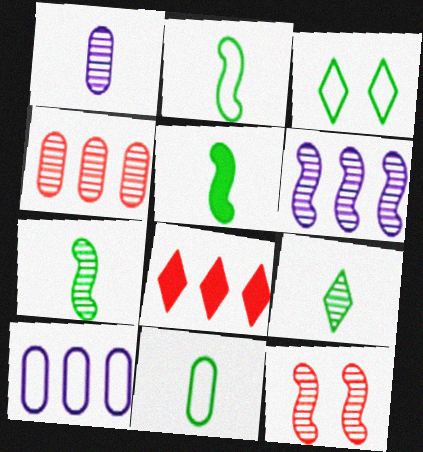[[2, 5, 7], 
[5, 9, 11], 
[6, 7, 12]]